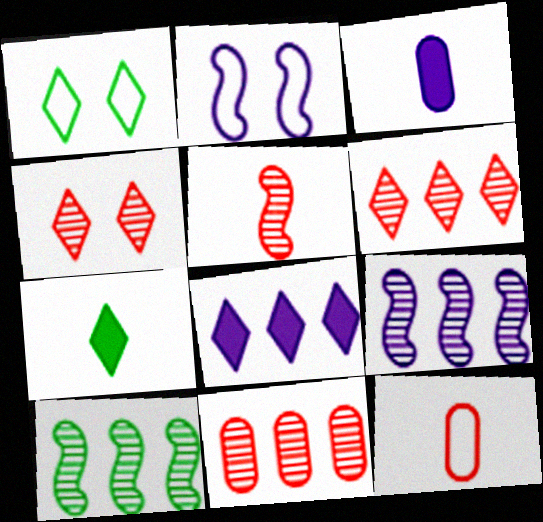[[2, 7, 11], 
[4, 5, 11]]